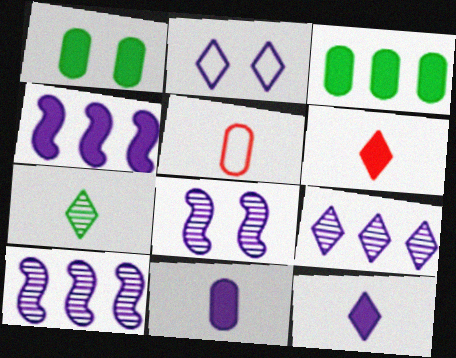[[1, 4, 6], 
[2, 9, 12], 
[2, 10, 11]]